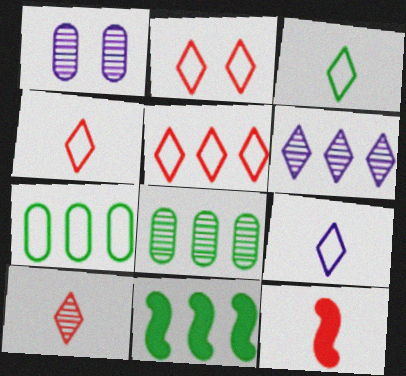[[1, 4, 11], 
[2, 4, 5], 
[3, 4, 9]]